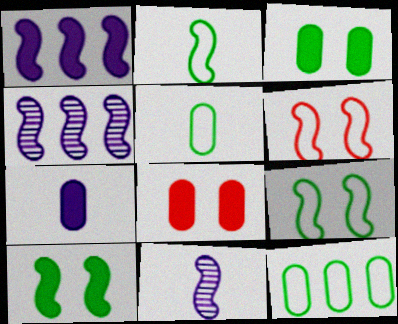[]